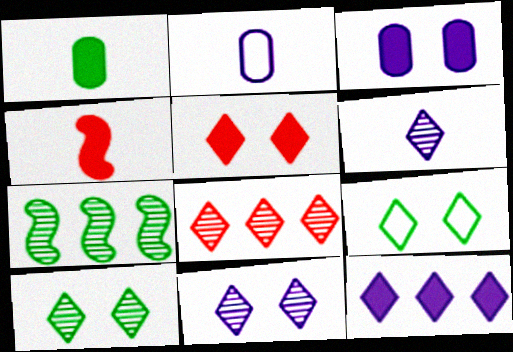[[1, 7, 9], 
[2, 5, 7], 
[5, 9, 11], 
[6, 8, 10]]